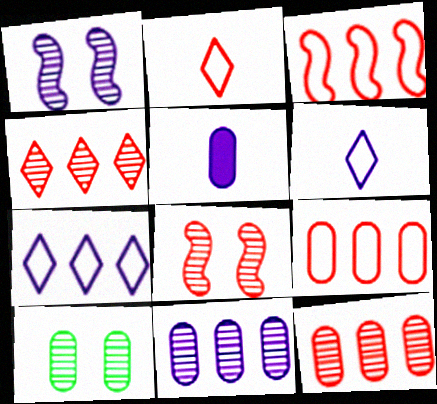[[1, 5, 7], 
[5, 9, 10]]